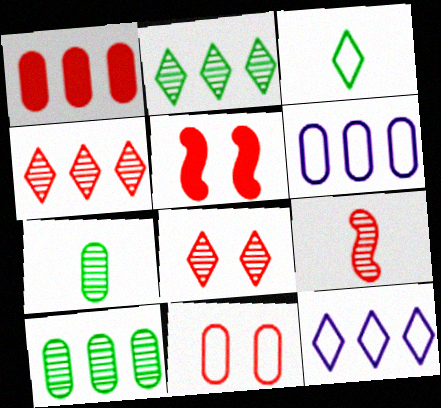[[1, 6, 10], 
[5, 7, 12], 
[5, 8, 11]]